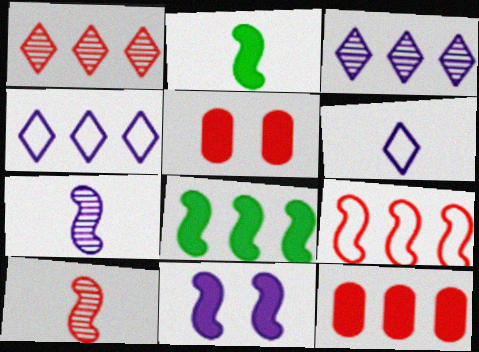[[1, 9, 12]]